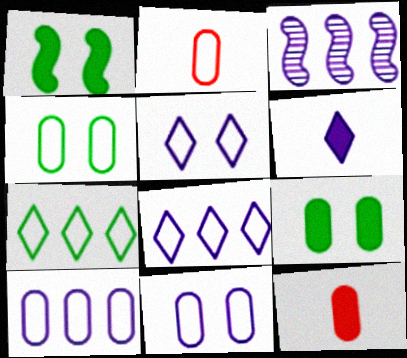[[2, 4, 10], 
[3, 6, 11]]